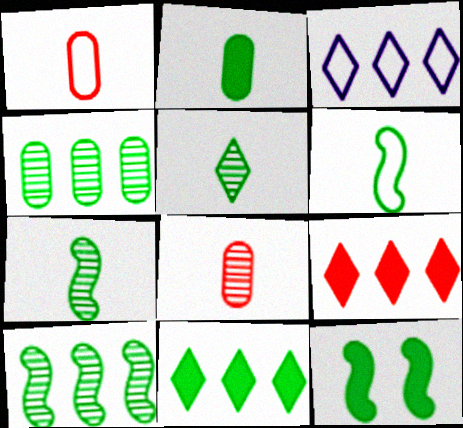[[2, 5, 6], 
[2, 11, 12], 
[3, 8, 12], 
[6, 10, 12]]